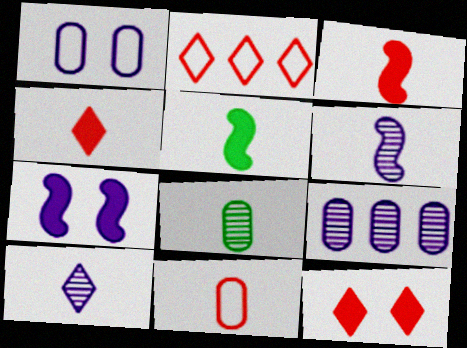[[2, 7, 8], 
[5, 10, 11]]